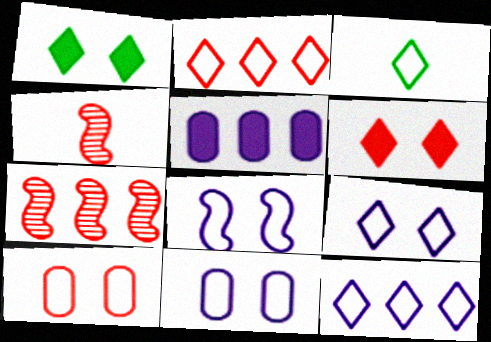[[2, 3, 9], 
[8, 9, 11]]